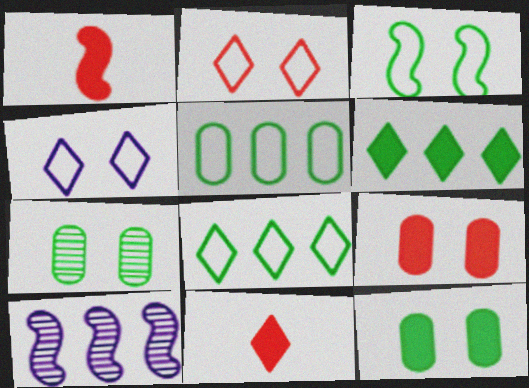[[1, 3, 10]]